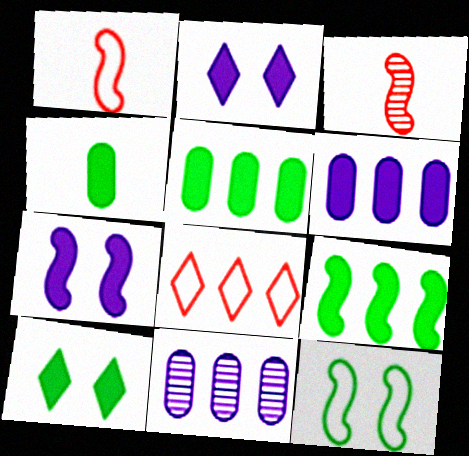[[1, 10, 11], 
[4, 9, 10], 
[8, 9, 11]]